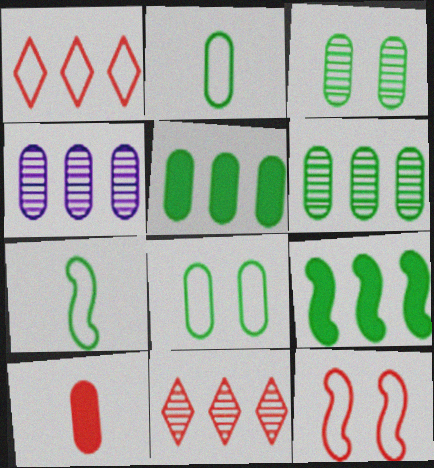[[1, 4, 9], 
[2, 3, 5], 
[4, 8, 10], 
[10, 11, 12]]